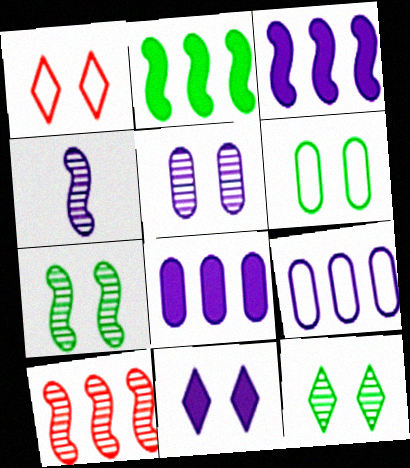[[1, 11, 12], 
[4, 7, 10], 
[4, 9, 11]]